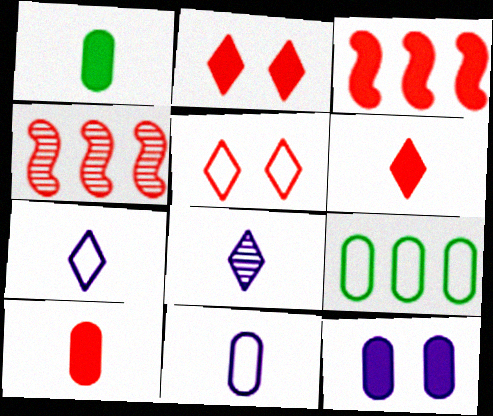[[2, 3, 10], 
[4, 5, 10]]